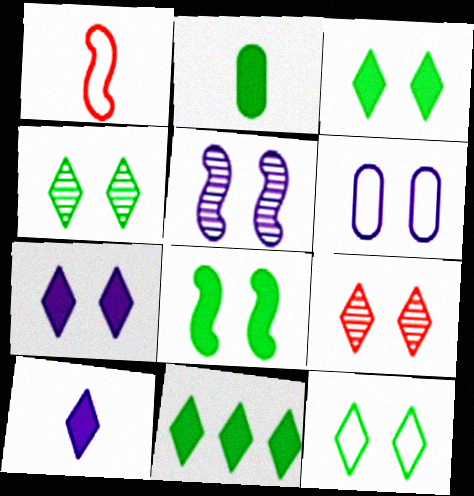[[2, 8, 11], 
[3, 4, 12], 
[5, 6, 7], 
[6, 8, 9], 
[7, 9, 12]]